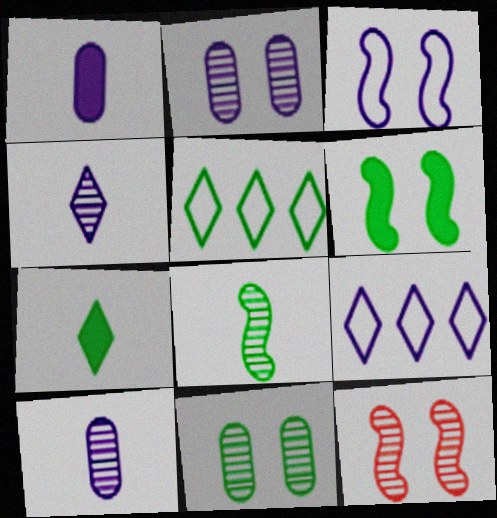[[1, 5, 12], 
[3, 6, 12]]